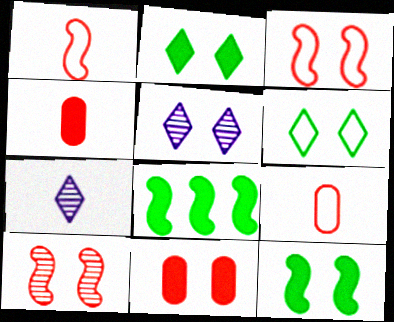[[5, 8, 9]]